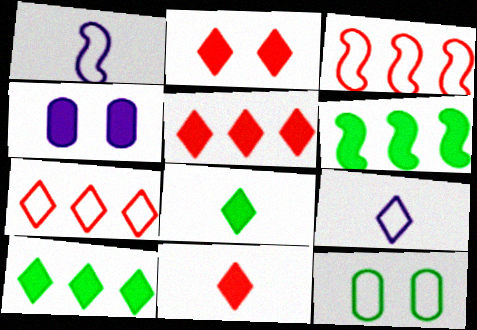[[1, 7, 12], 
[2, 5, 11], 
[3, 9, 12], 
[4, 6, 11]]